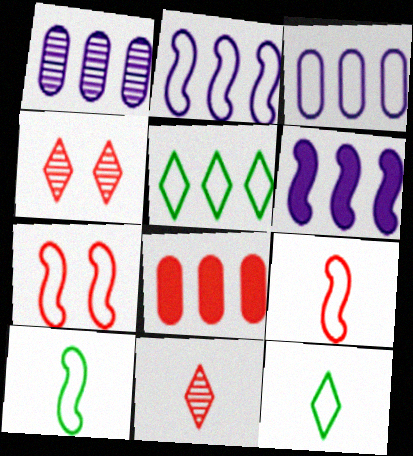[[2, 7, 10], 
[3, 7, 12], 
[4, 8, 9], 
[7, 8, 11]]